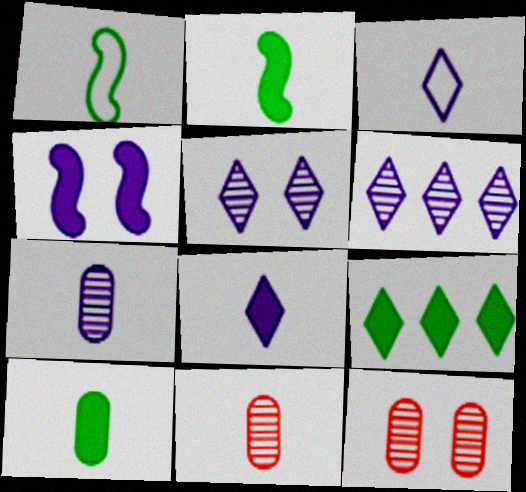[[1, 8, 11], 
[2, 3, 11]]